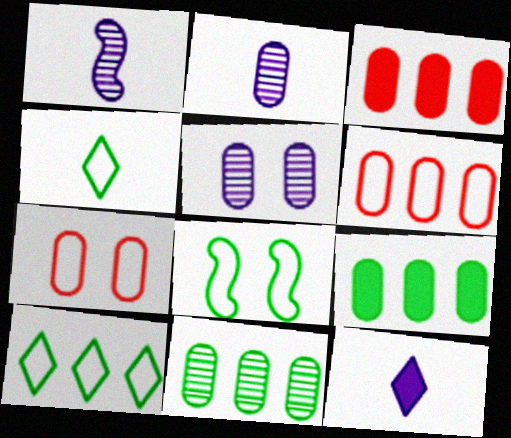[[2, 7, 9]]